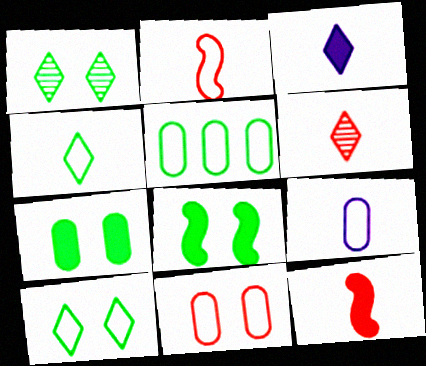[[2, 4, 9], 
[3, 4, 6], 
[5, 9, 11]]